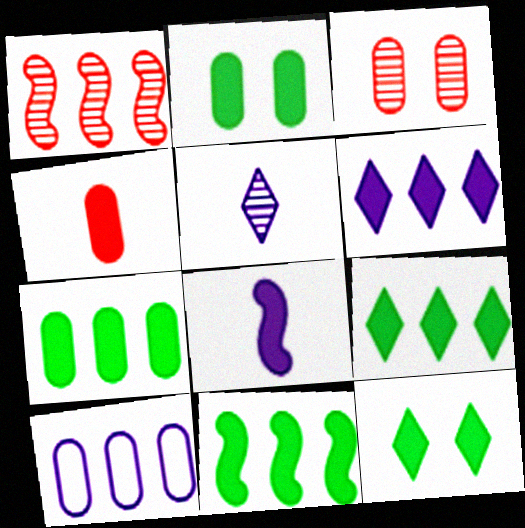[[1, 9, 10], 
[7, 9, 11]]